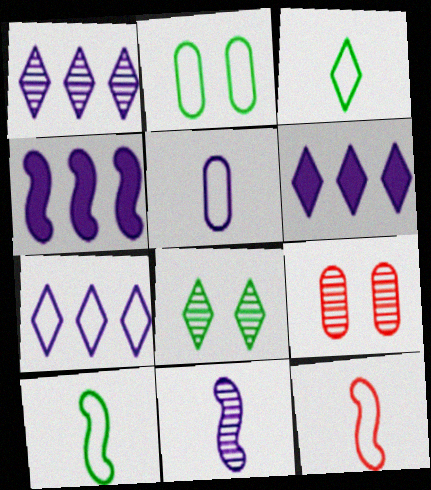[[1, 6, 7], 
[2, 7, 12], 
[3, 4, 9], 
[3, 5, 12], 
[6, 9, 10]]